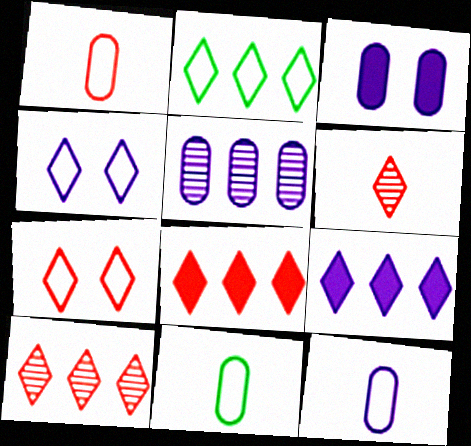[[1, 11, 12], 
[2, 9, 10], 
[3, 5, 12], 
[6, 7, 8]]